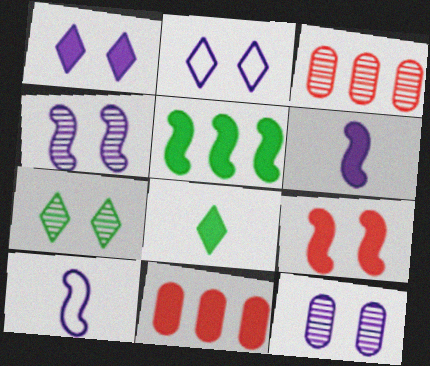[[5, 6, 9], 
[7, 10, 11]]